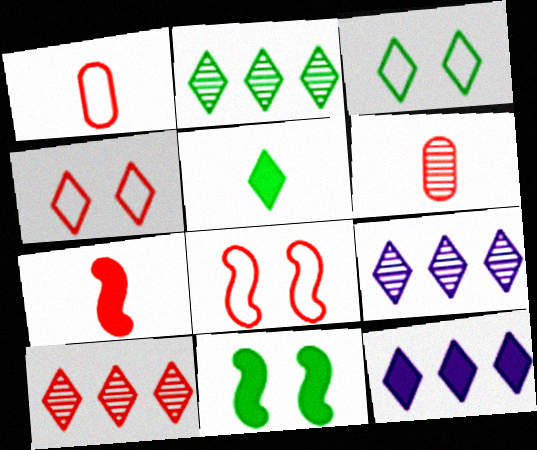[[1, 9, 11], 
[2, 3, 5], 
[2, 9, 10], 
[4, 5, 9]]